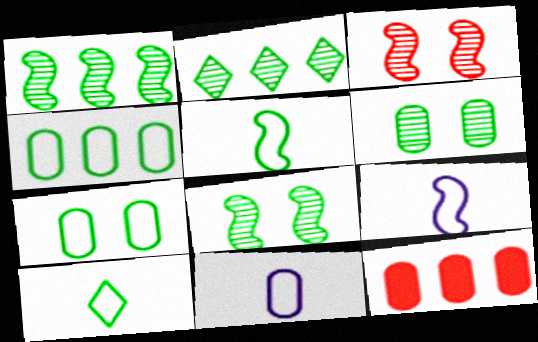[[6, 11, 12]]